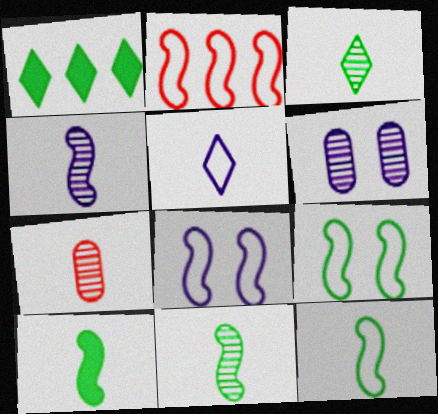[[1, 7, 8], 
[2, 8, 12], 
[3, 4, 7], 
[5, 7, 10], 
[10, 11, 12]]